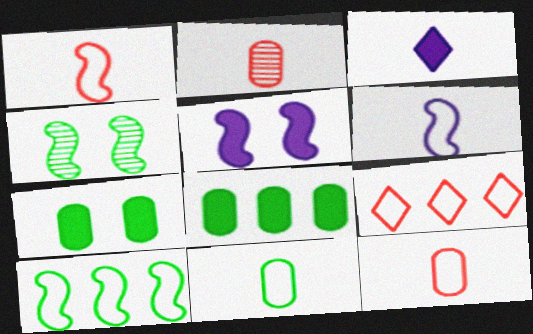[]